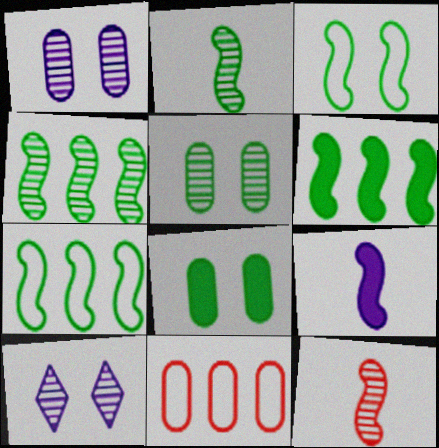[[2, 3, 6], 
[4, 6, 7]]